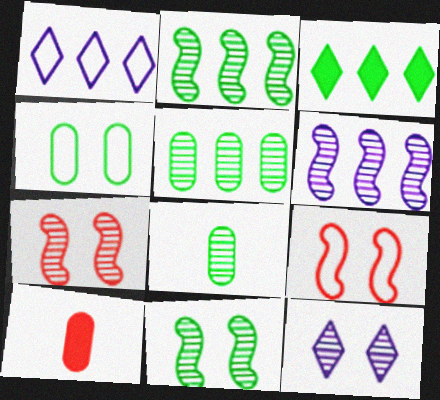[[1, 10, 11]]